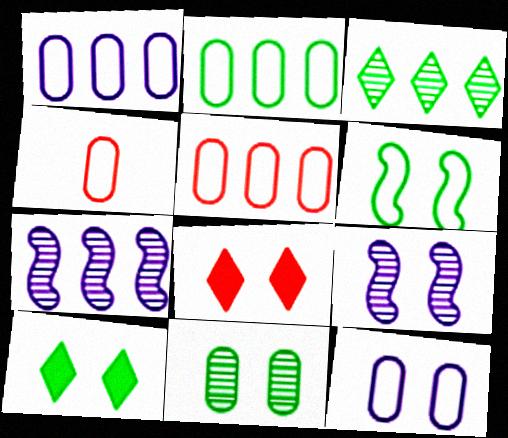[[1, 2, 5], 
[2, 4, 12], 
[4, 7, 10], 
[6, 10, 11]]